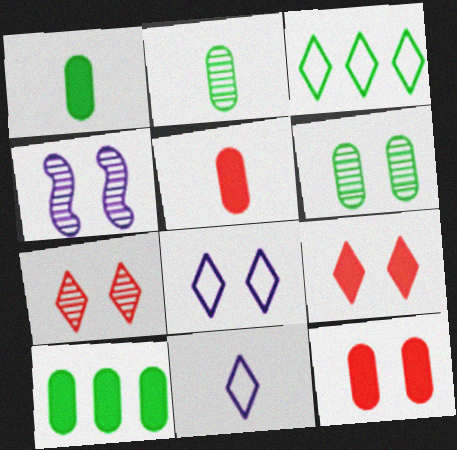[[3, 4, 5], 
[4, 6, 7]]